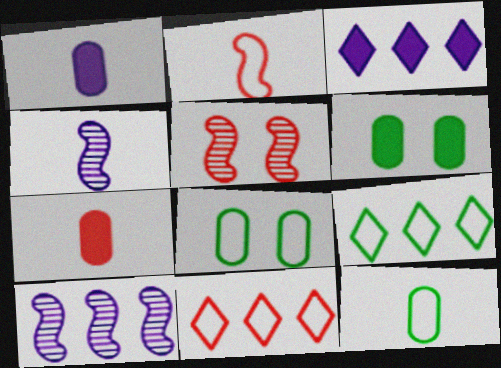[[1, 5, 9], 
[3, 5, 12], 
[4, 6, 11], 
[5, 7, 11]]